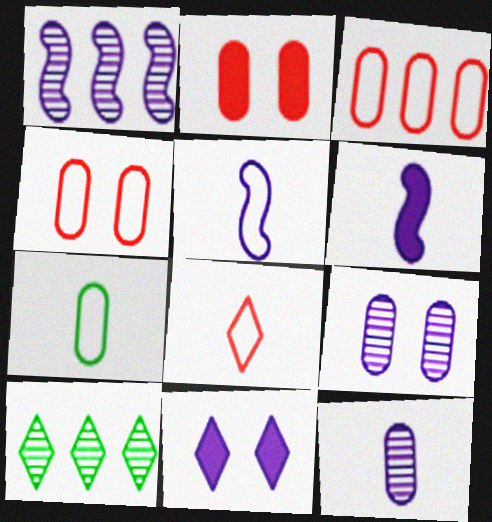[[2, 5, 10], 
[4, 6, 10], 
[5, 7, 8], 
[8, 10, 11]]